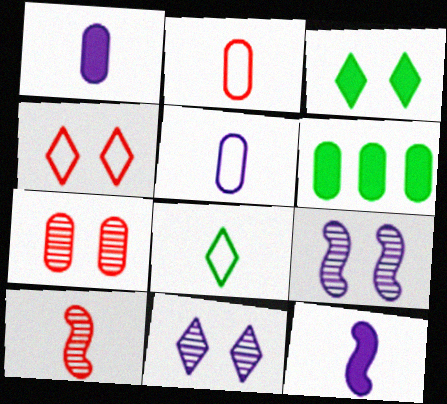[[1, 8, 10], 
[3, 4, 11], 
[5, 6, 7]]